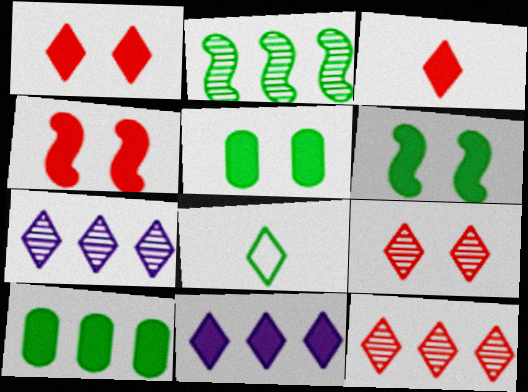[[1, 7, 8], 
[2, 5, 8], 
[8, 9, 11]]